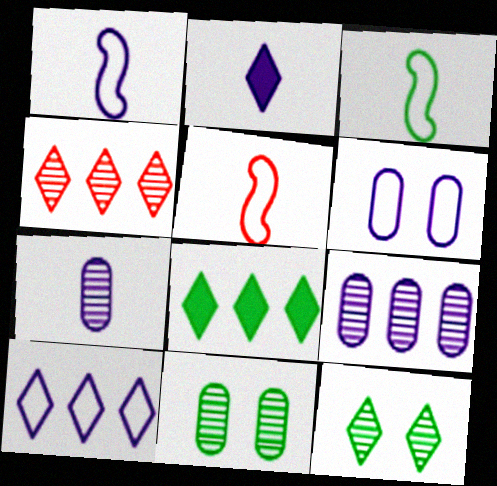[[1, 2, 7], 
[1, 3, 5], 
[1, 6, 10], 
[3, 8, 11], 
[4, 8, 10]]